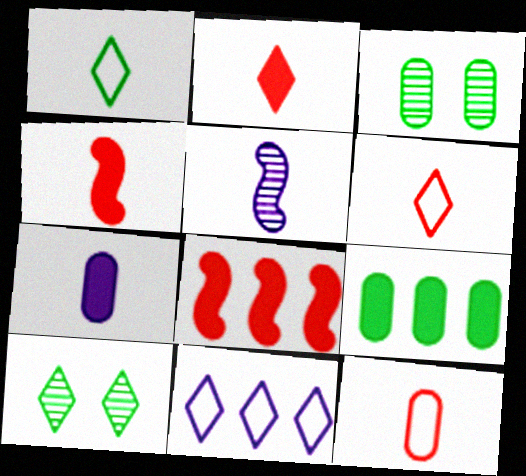[[2, 10, 11], 
[3, 4, 11]]